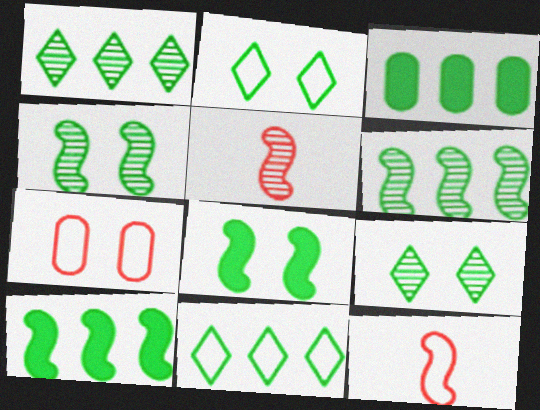[[3, 6, 11]]